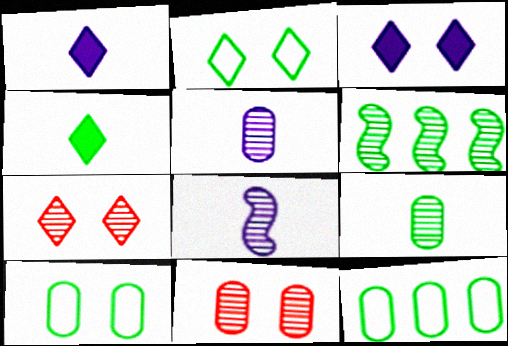[[2, 3, 7], 
[4, 6, 10], 
[5, 6, 7]]